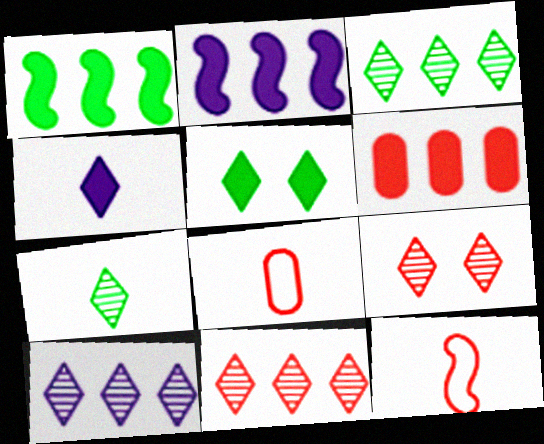[[3, 10, 11], 
[6, 9, 12], 
[7, 9, 10]]